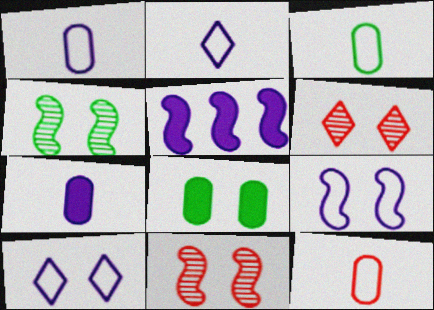[[1, 3, 12], 
[3, 5, 6], 
[6, 8, 9], 
[8, 10, 11]]